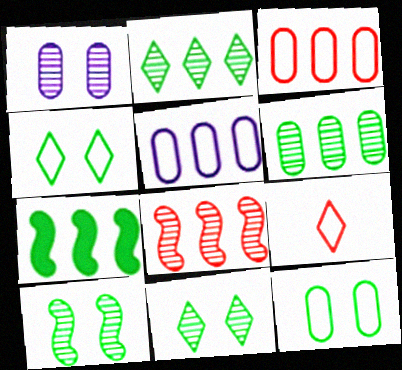[[1, 7, 9]]